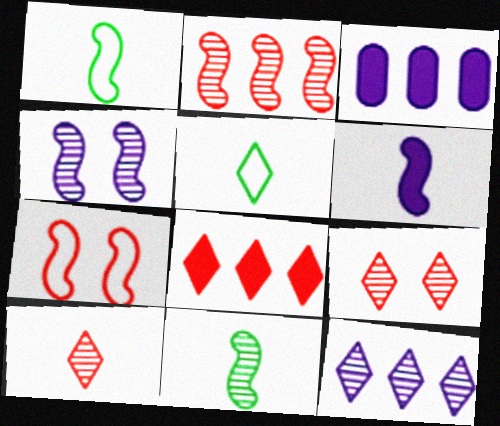[[1, 3, 9], 
[2, 4, 11]]